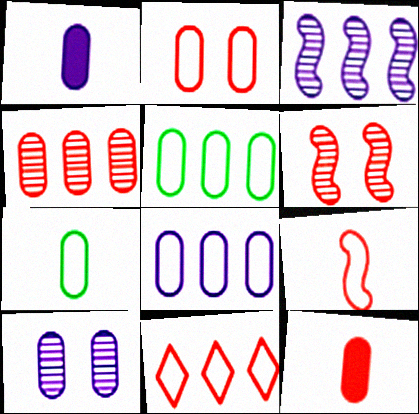[[1, 8, 10], 
[2, 4, 12], 
[2, 7, 8], 
[2, 9, 11], 
[5, 10, 12], 
[6, 11, 12]]